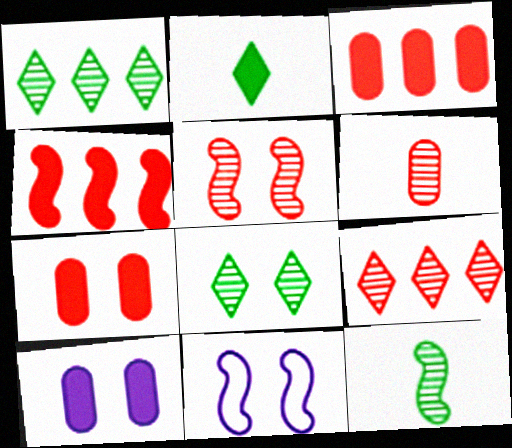[[2, 4, 10], 
[4, 11, 12], 
[5, 6, 9], 
[7, 8, 11]]